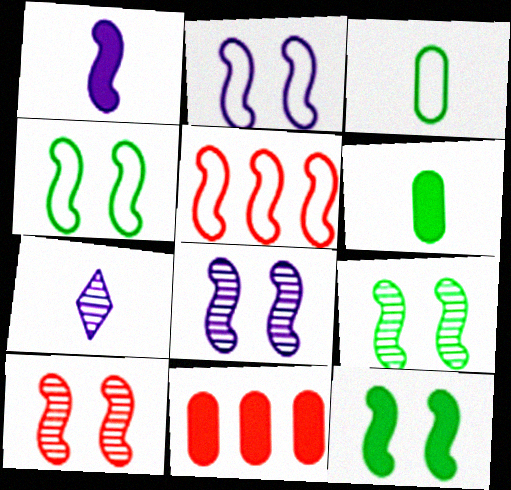[[1, 5, 9], 
[2, 10, 12], 
[4, 7, 11], 
[4, 9, 12], 
[8, 9, 10]]